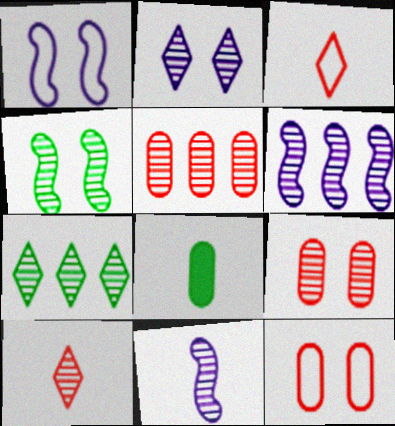[[2, 4, 9], 
[2, 7, 10], 
[3, 8, 11], 
[5, 6, 7], 
[7, 9, 11]]